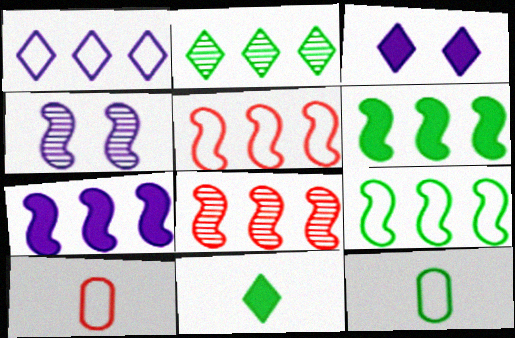[[3, 8, 12], 
[7, 8, 9]]